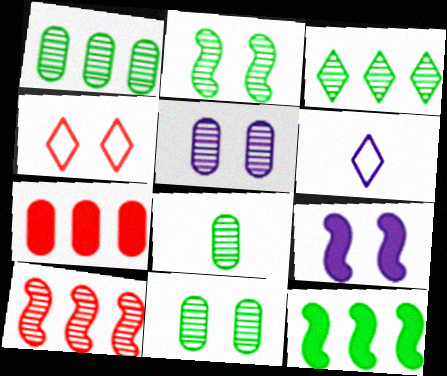[[1, 8, 11], 
[2, 3, 8], 
[2, 6, 7], 
[4, 9, 11]]